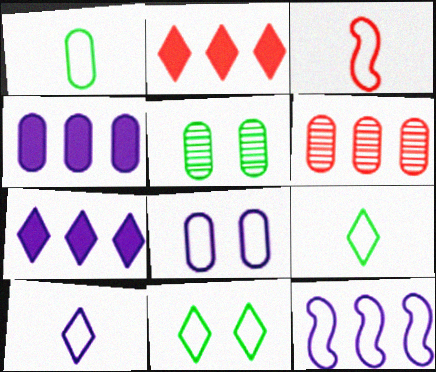[[1, 3, 10], 
[3, 5, 7], 
[8, 10, 12]]